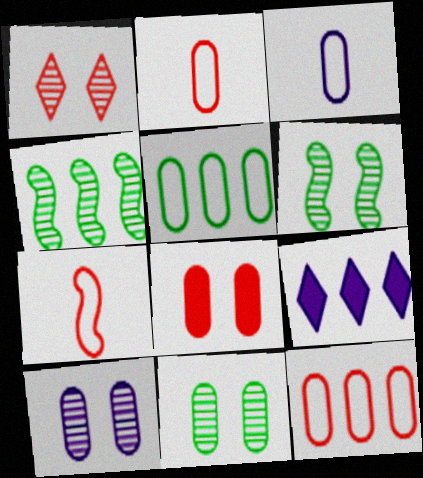[[1, 6, 10], 
[2, 6, 9], 
[4, 9, 12], 
[7, 9, 11]]